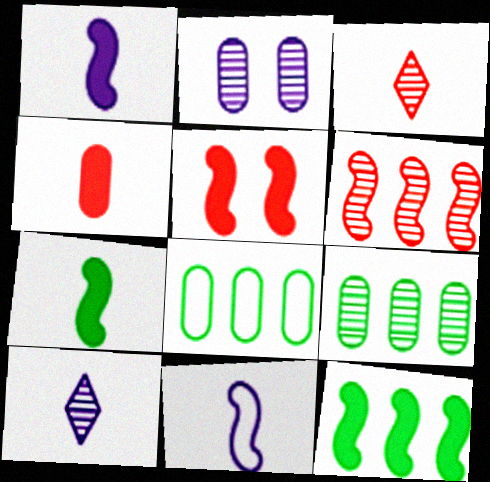[[1, 5, 12], 
[2, 4, 8], 
[5, 8, 10]]